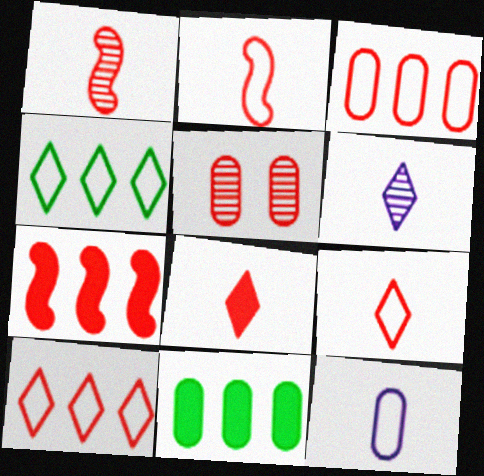[[5, 7, 9], 
[5, 11, 12]]